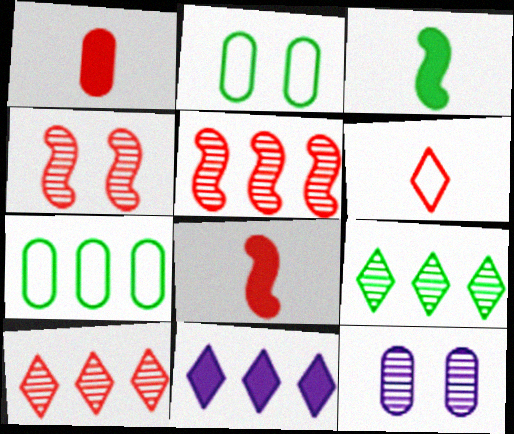[[1, 7, 12], 
[2, 3, 9], 
[5, 7, 11]]